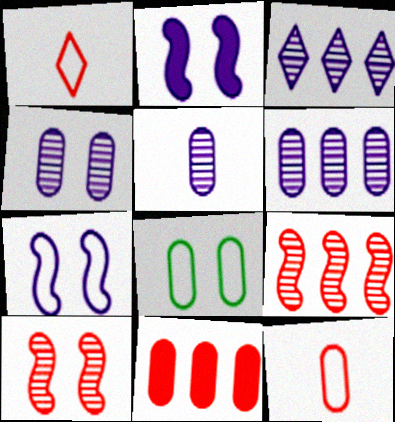[[1, 10, 11], 
[4, 5, 6], 
[5, 8, 11]]